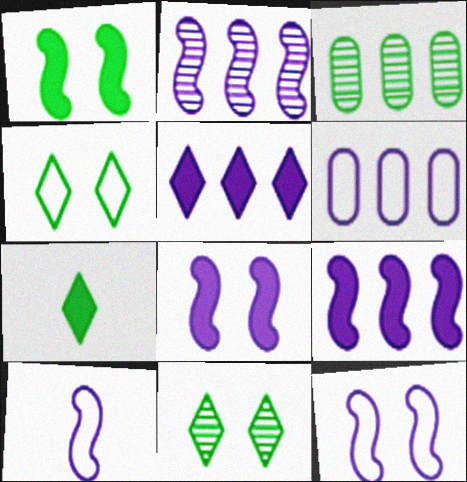[[2, 5, 6], 
[2, 8, 10]]